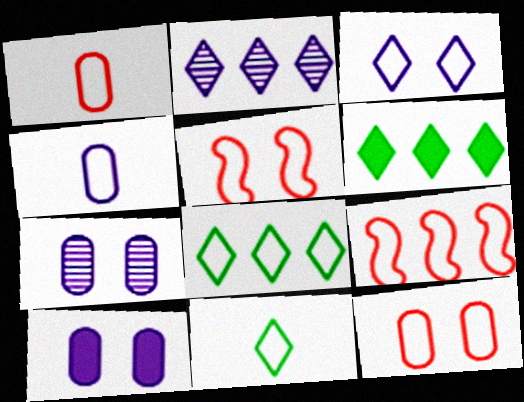[[4, 5, 8]]